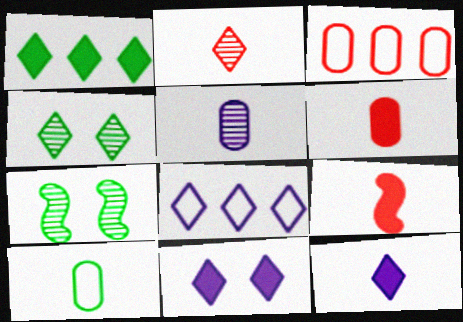[[1, 7, 10], 
[3, 7, 12], 
[5, 6, 10], 
[6, 7, 8]]